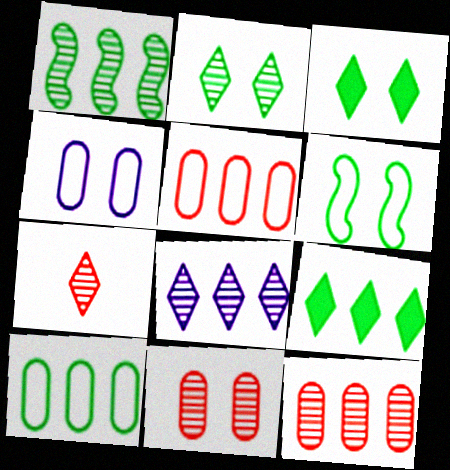[[1, 8, 12], 
[1, 9, 10], 
[2, 7, 8]]